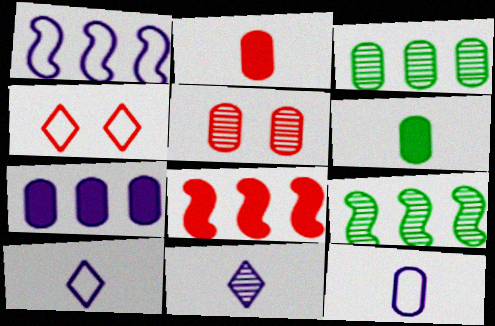[[1, 8, 9], 
[5, 9, 11]]